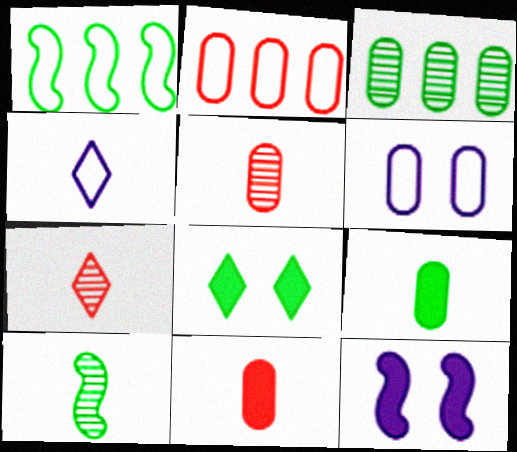[[3, 6, 11], 
[4, 10, 11]]